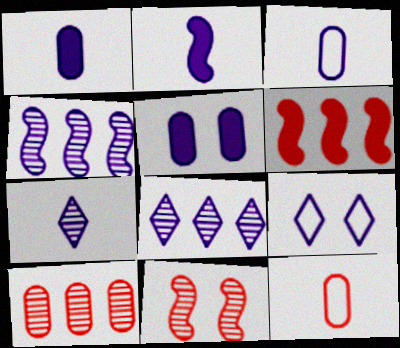[[1, 4, 9], 
[2, 3, 7]]